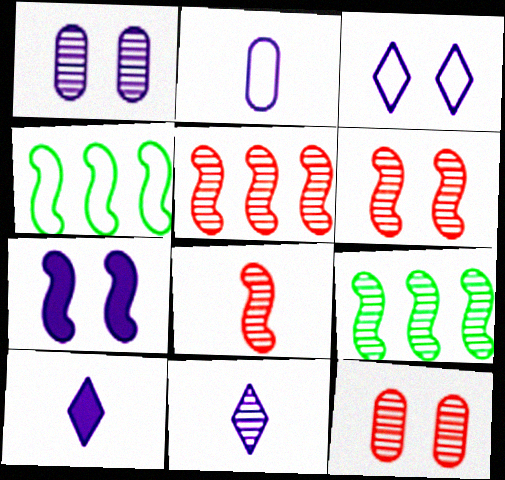[[1, 3, 7], 
[4, 7, 8], 
[4, 10, 12], 
[5, 6, 8], 
[9, 11, 12]]